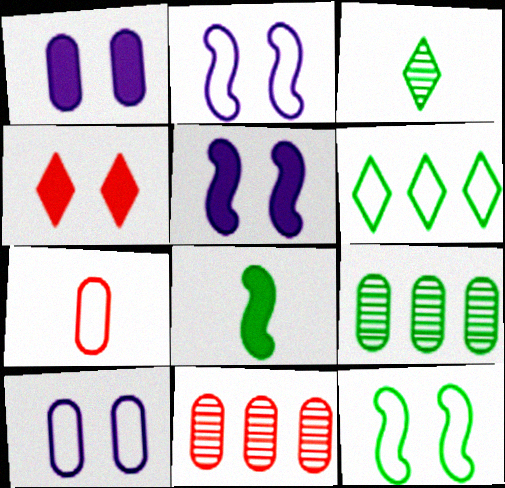[[1, 7, 9], 
[2, 6, 7]]